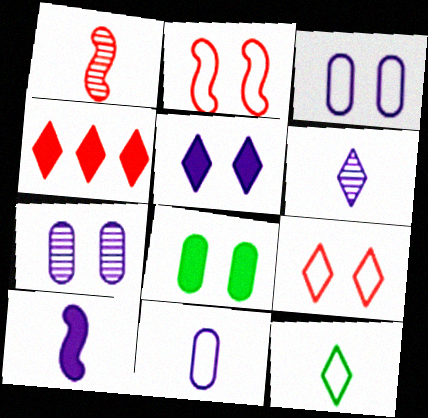[[4, 8, 10], 
[6, 10, 11]]